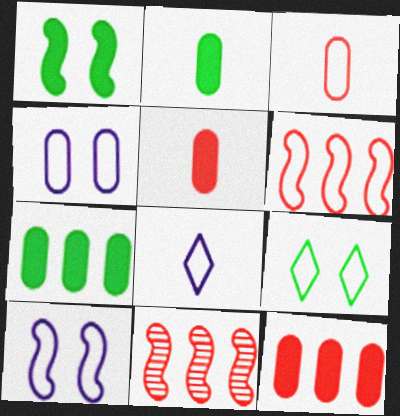[]